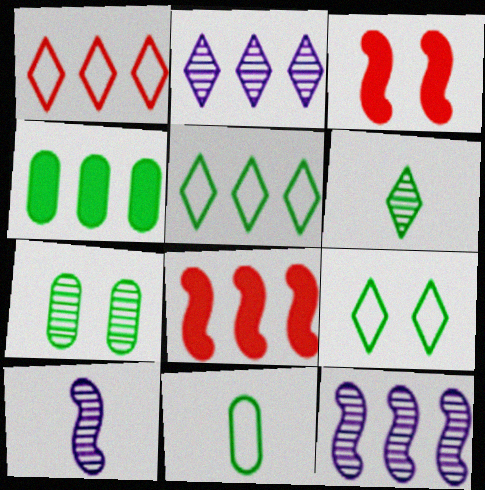[[1, 4, 12], 
[2, 3, 11], 
[4, 7, 11]]